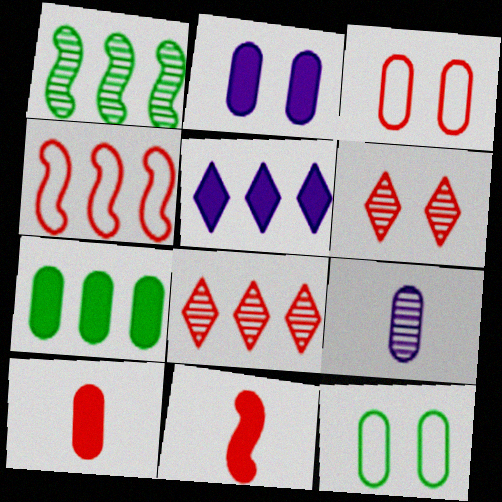[[1, 6, 9], 
[2, 7, 10], 
[3, 7, 9], 
[3, 8, 11], 
[4, 6, 10]]